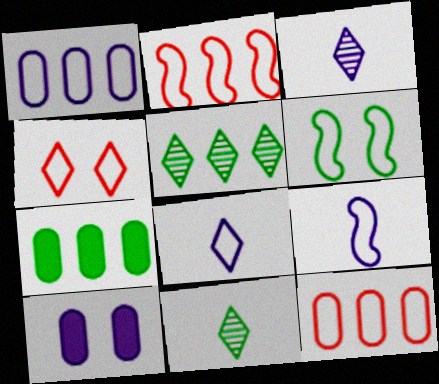[[2, 6, 9], 
[2, 10, 11], 
[6, 7, 11], 
[6, 8, 12]]